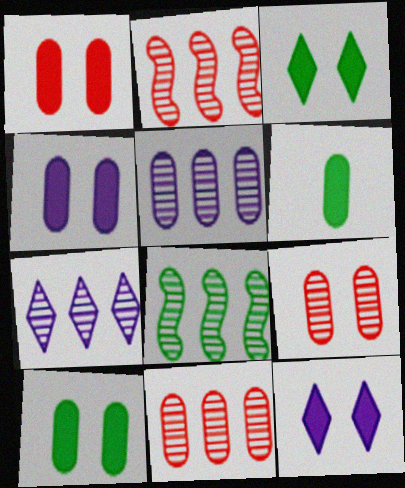[[1, 4, 10], 
[7, 8, 11]]